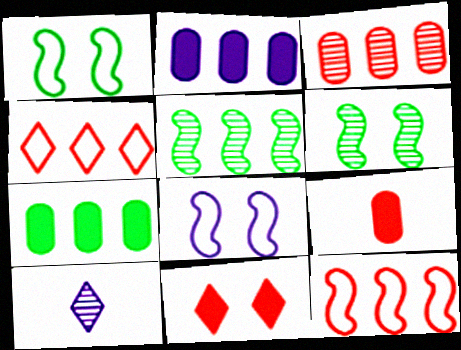[[2, 4, 5], 
[2, 8, 10], 
[3, 6, 10]]